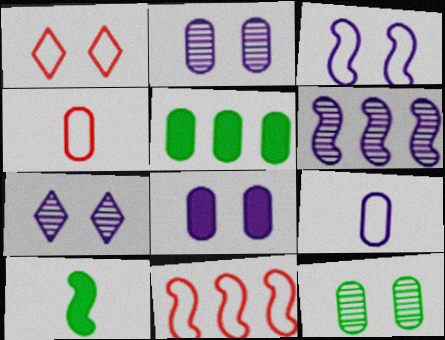[[1, 4, 11], 
[2, 4, 5], 
[3, 7, 8]]